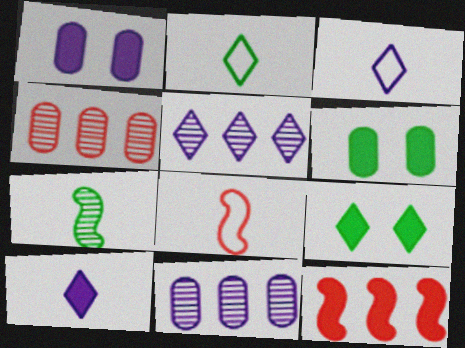[[5, 6, 8], 
[6, 10, 12], 
[8, 9, 11]]